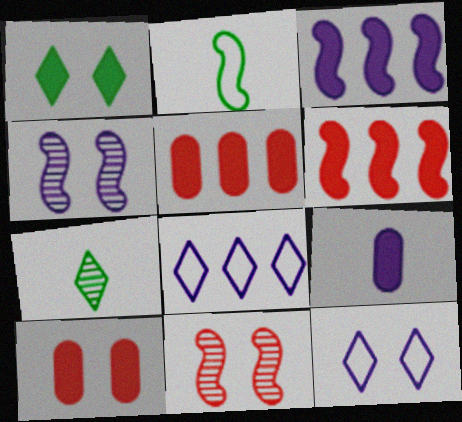[[1, 6, 9], 
[2, 3, 11], 
[2, 4, 6], 
[4, 8, 9]]